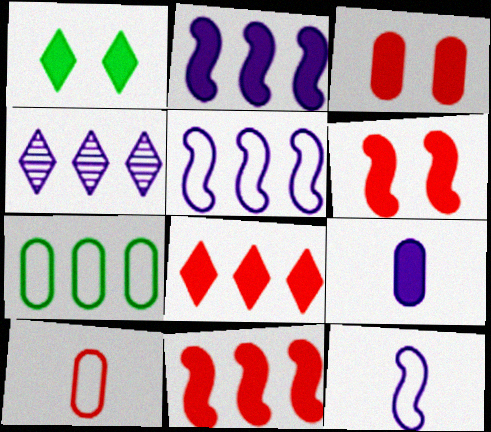[[1, 9, 11], 
[4, 7, 11]]